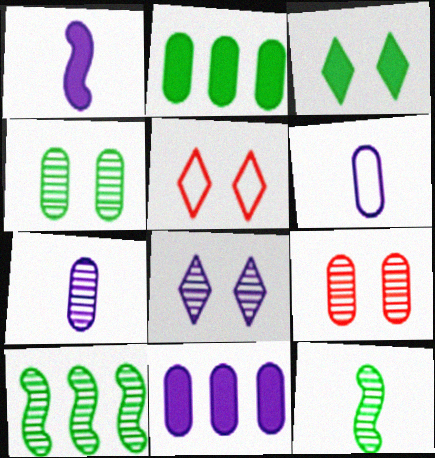[[2, 6, 9], 
[3, 5, 8], 
[5, 11, 12]]